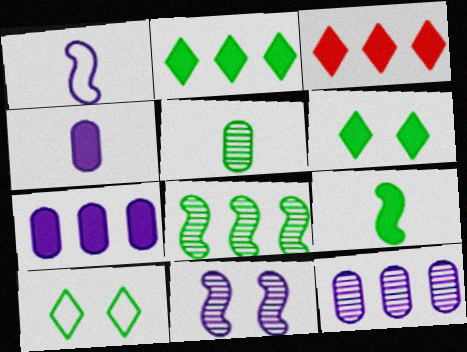[]